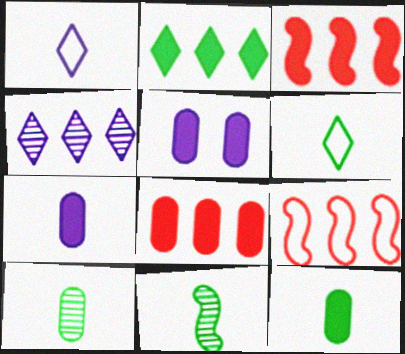[[5, 8, 12], 
[6, 11, 12]]